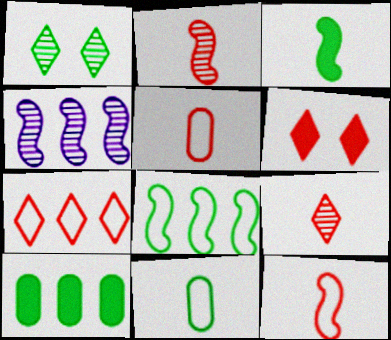[[4, 6, 11], 
[4, 7, 10], 
[6, 7, 9]]